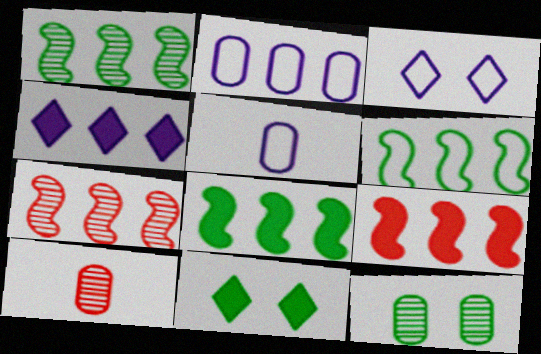[[1, 6, 8], 
[3, 8, 10], 
[5, 7, 11]]